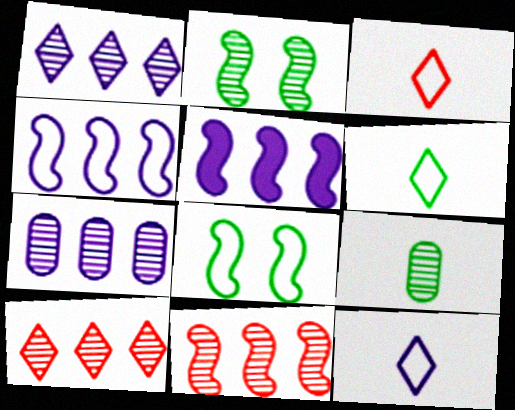[[3, 6, 12]]